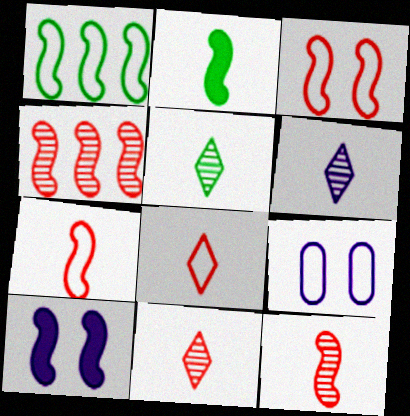[[1, 8, 9], 
[1, 10, 12], 
[5, 6, 11]]